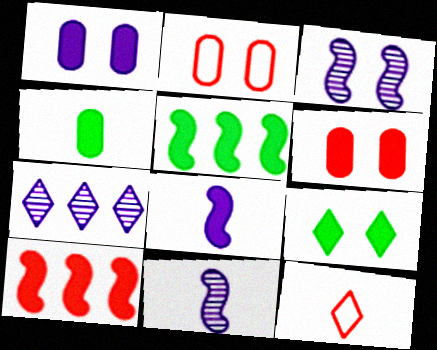[[2, 3, 9], 
[4, 5, 9], 
[4, 11, 12], 
[7, 9, 12]]